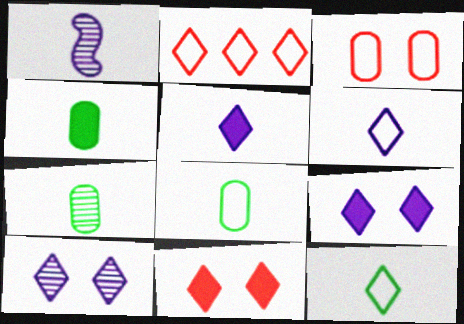[[4, 7, 8]]